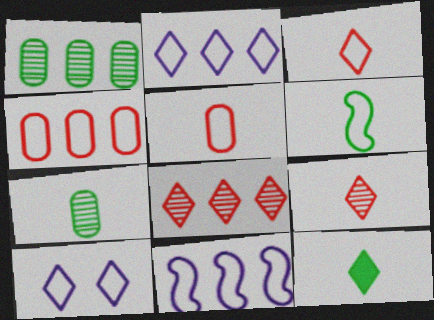[[4, 6, 10], 
[6, 7, 12], 
[8, 10, 12]]